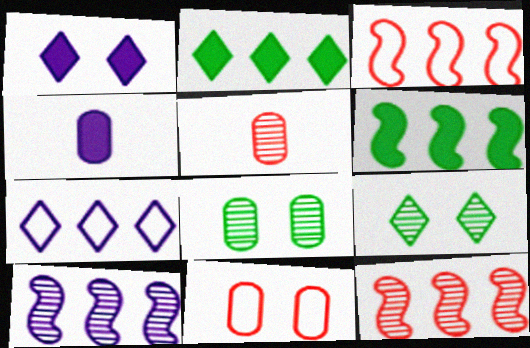[[3, 4, 9], 
[3, 6, 10], 
[5, 9, 10]]